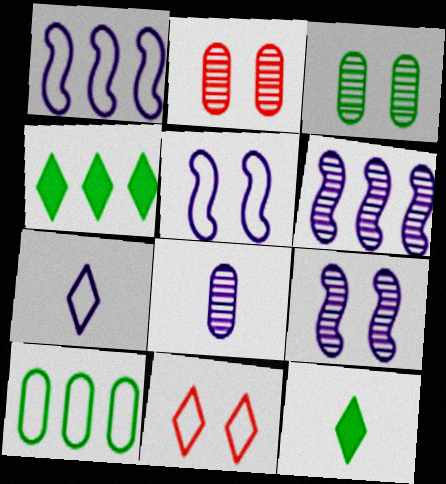[[1, 2, 12]]